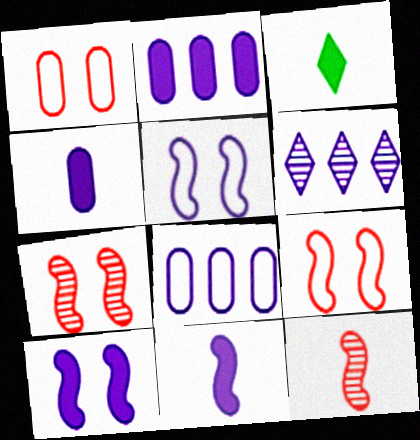[[3, 7, 8], 
[4, 5, 6]]